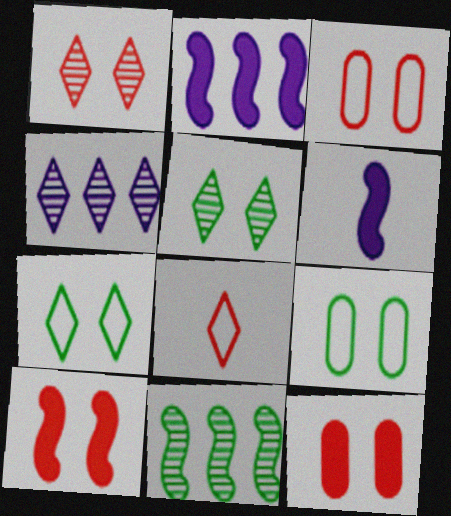[[1, 3, 10]]